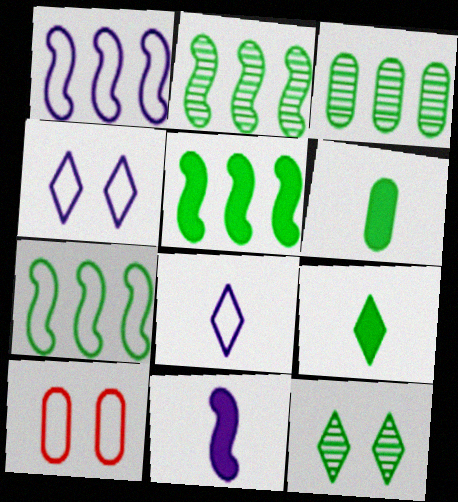[[2, 5, 7], 
[6, 7, 12], 
[7, 8, 10]]